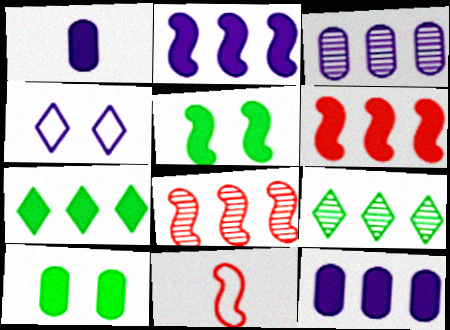[[3, 8, 9], 
[6, 7, 12]]